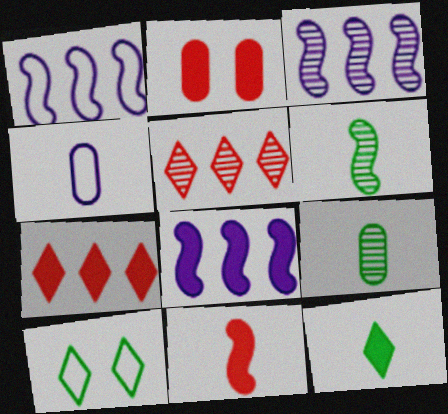[[1, 3, 8], 
[2, 7, 11], 
[2, 8, 12]]